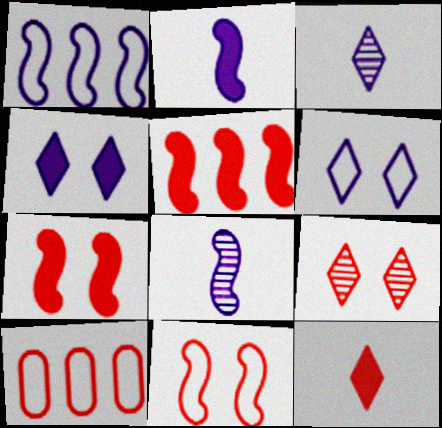[]